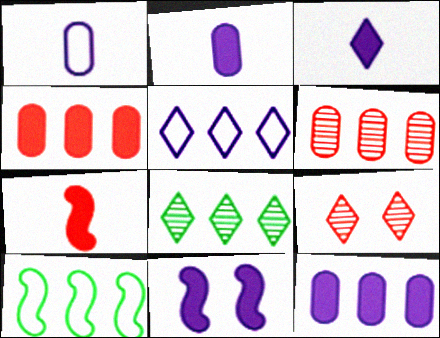[[2, 9, 10], 
[3, 11, 12]]